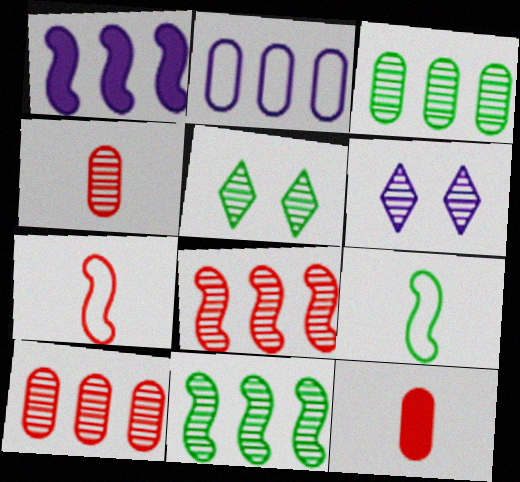[[4, 6, 11]]